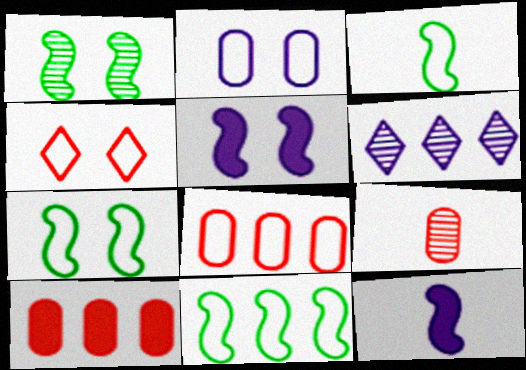[[1, 6, 9], 
[2, 4, 7], 
[2, 6, 12], 
[3, 7, 11], 
[6, 10, 11]]